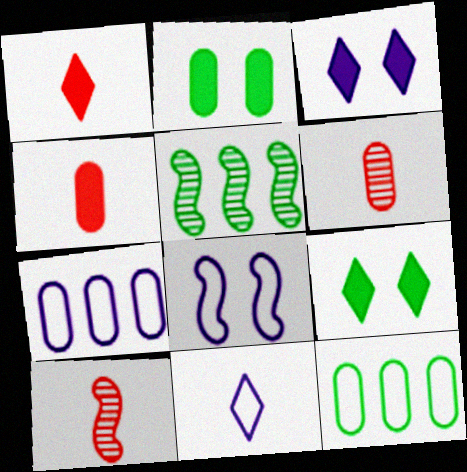[[2, 6, 7], 
[3, 10, 12], 
[7, 8, 11], 
[7, 9, 10]]